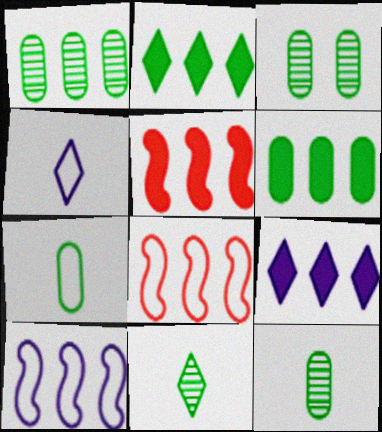[[1, 3, 12], 
[1, 8, 9], 
[3, 4, 5], 
[3, 6, 7], 
[5, 6, 9]]